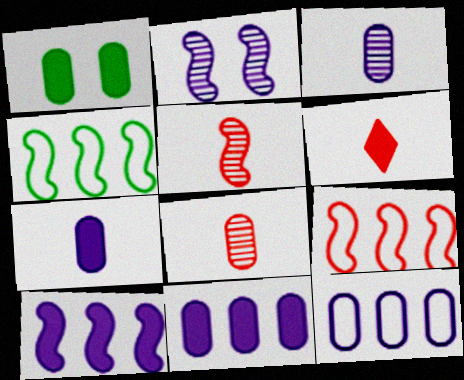[[1, 6, 10], 
[1, 8, 12]]